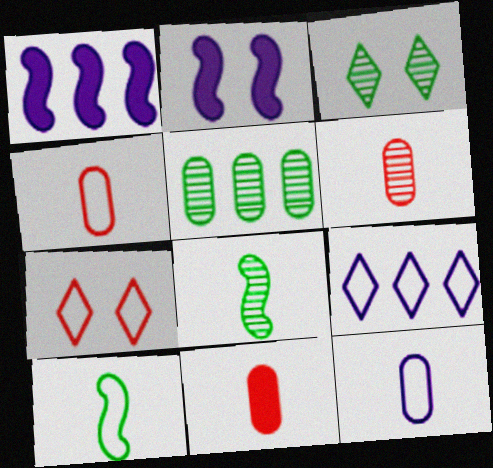[[1, 3, 4], 
[3, 5, 8], 
[4, 6, 11]]